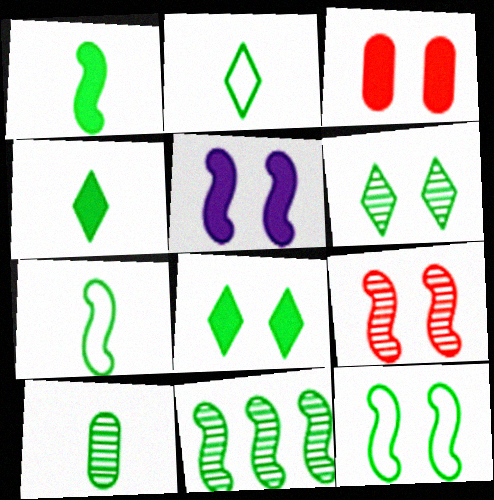[[1, 2, 10], 
[1, 11, 12], 
[3, 5, 8], 
[4, 7, 10], 
[5, 9, 12], 
[6, 10, 11]]